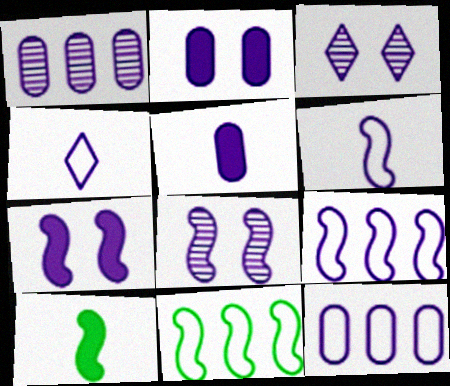[[1, 4, 7], 
[3, 5, 9]]